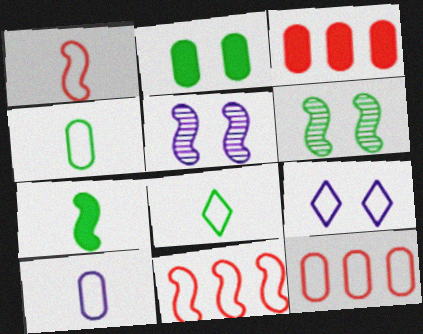[[1, 8, 10], 
[3, 5, 8], 
[4, 9, 11], 
[5, 7, 11]]